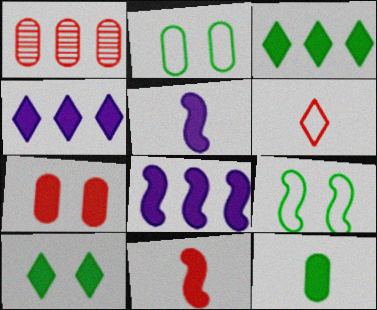[[3, 5, 7]]